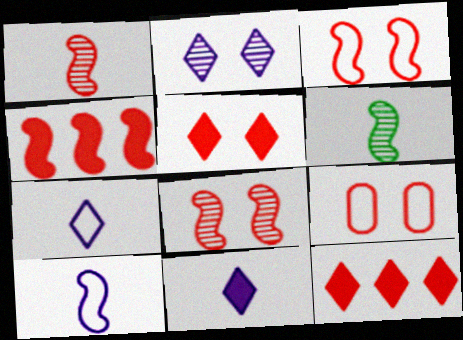[[1, 3, 4], 
[1, 9, 12], 
[5, 8, 9]]